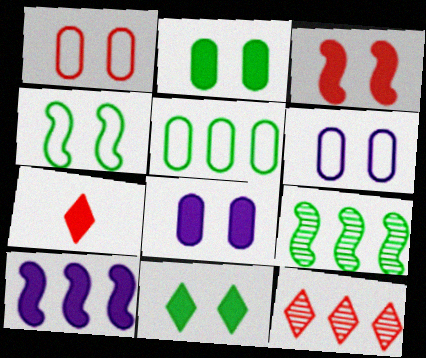[[2, 7, 10], 
[3, 8, 11], 
[5, 10, 12], 
[6, 7, 9]]